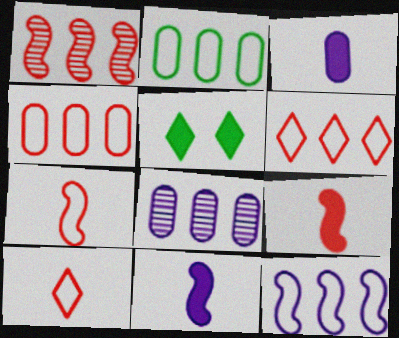[[2, 6, 12], 
[5, 7, 8]]